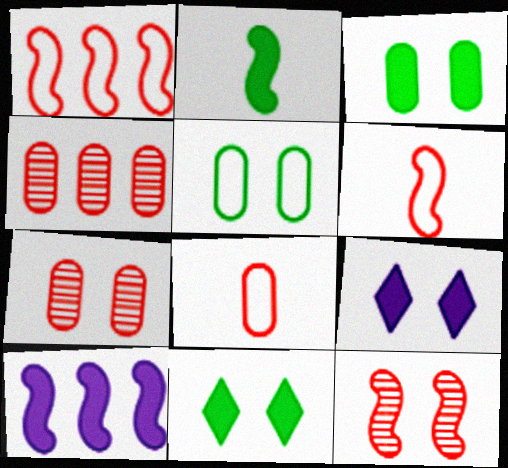[[5, 9, 12]]